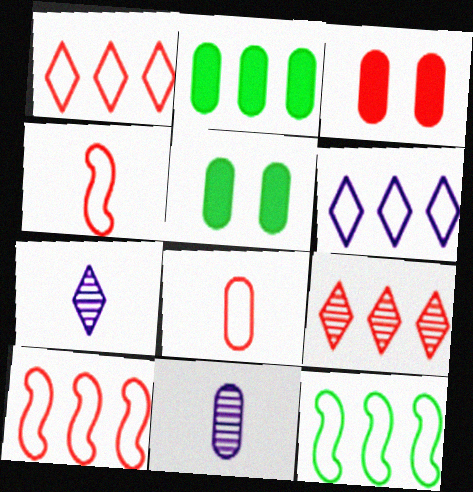[[3, 4, 9], 
[3, 7, 12], 
[5, 7, 10]]